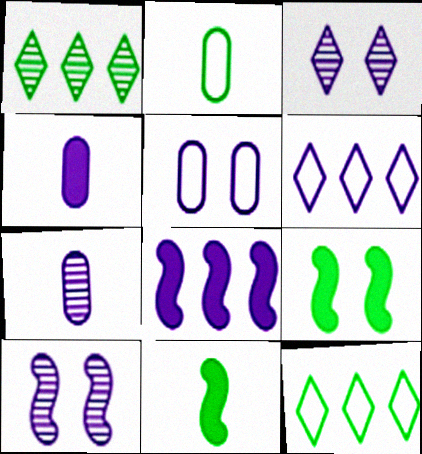[[1, 2, 9], 
[4, 6, 10]]